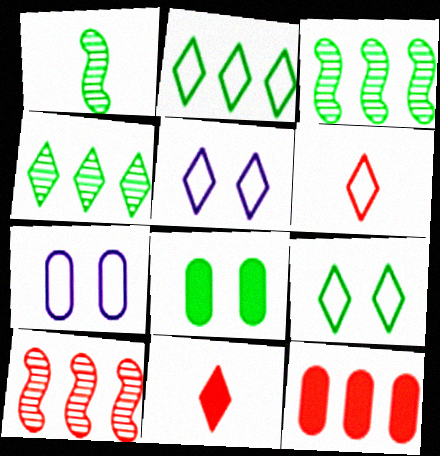[[1, 2, 8], 
[1, 5, 12], 
[2, 5, 6], 
[3, 7, 11], 
[4, 5, 11]]